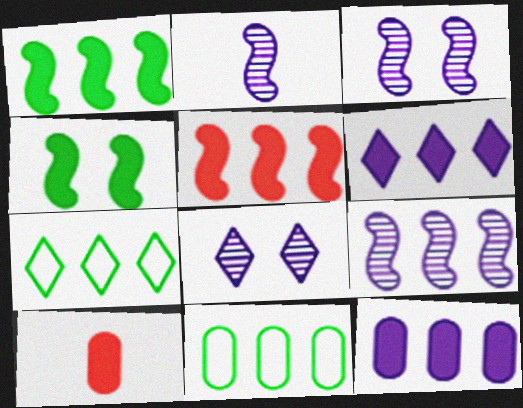[[2, 3, 9], 
[3, 7, 10], 
[4, 6, 10]]